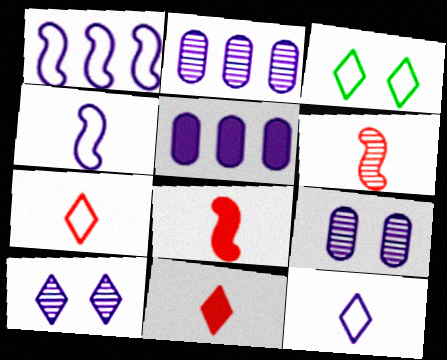[[2, 3, 8], 
[3, 5, 6], 
[4, 5, 10]]